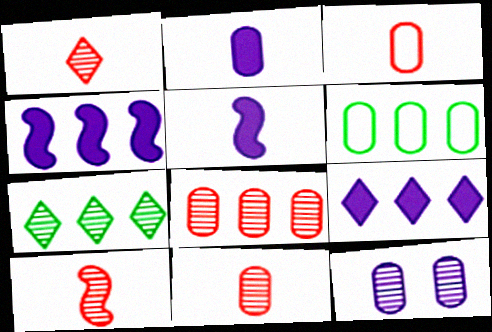[[1, 10, 11], 
[7, 10, 12]]